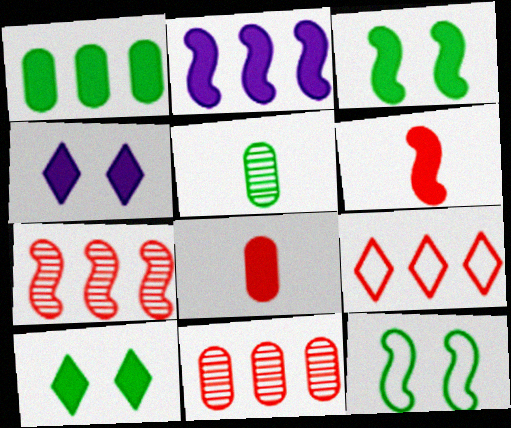[[1, 4, 6], 
[2, 3, 6], 
[2, 8, 10]]